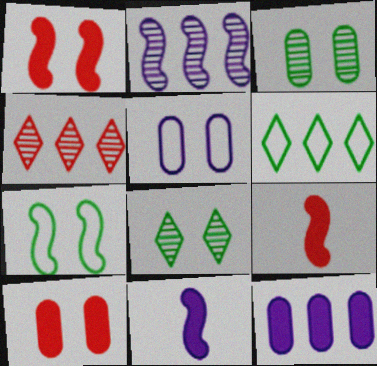[[1, 5, 8], 
[2, 7, 9], 
[3, 5, 10]]